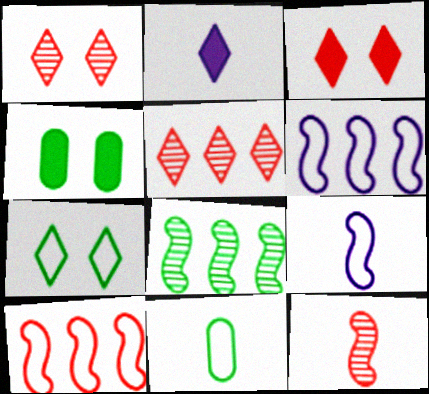[[2, 5, 7], 
[2, 11, 12], 
[4, 5, 9]]